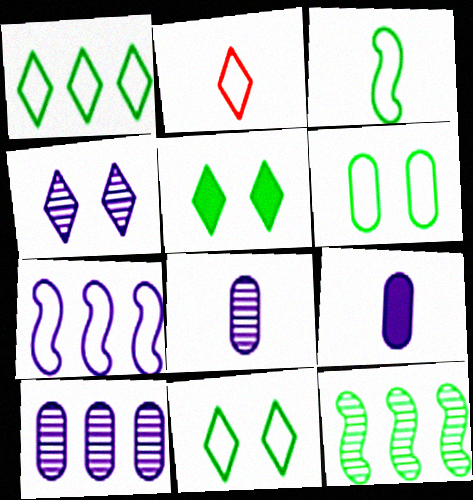[[1, 3, 6], 
[2, 6, 7], 
[4, 7, 9]]